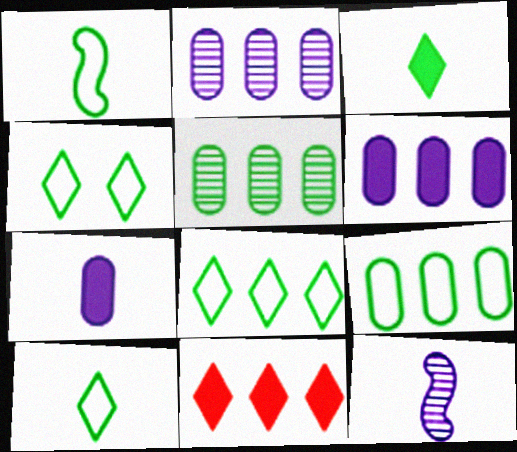[[1, 4, 9], 
[4, 8, 10]]